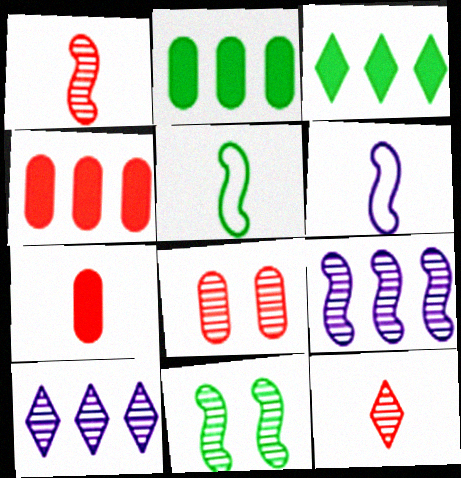[[1, 9, 11], 
[3, 6, 8]]